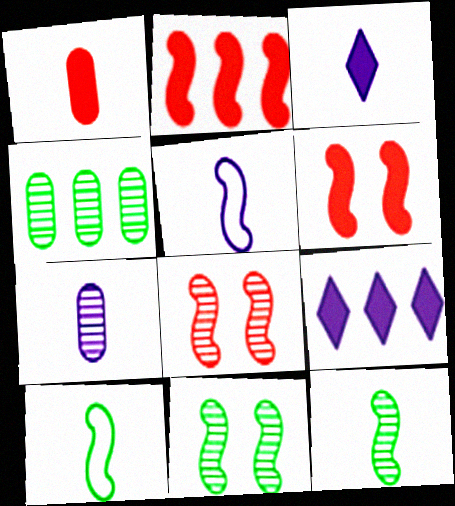[[2, 5, 11], 
[3, 5, 7]]